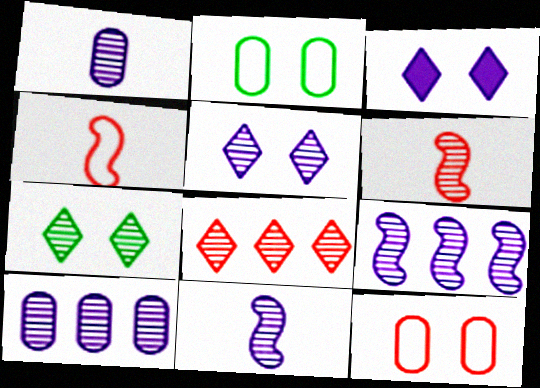[[1, 5, 9], 
[5, 10, 11], 
[6, 7, 10]]